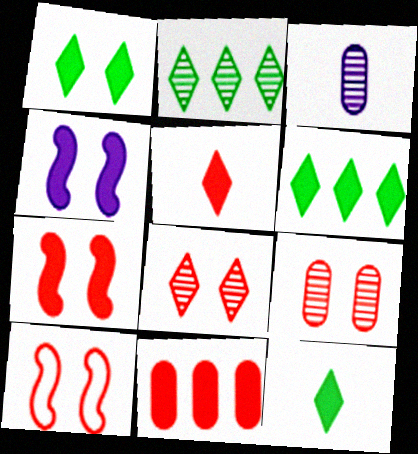[[1, 6, 12], 
[3, 6, 10], 
[4, 11, 12], 
[5, 7, 11]]